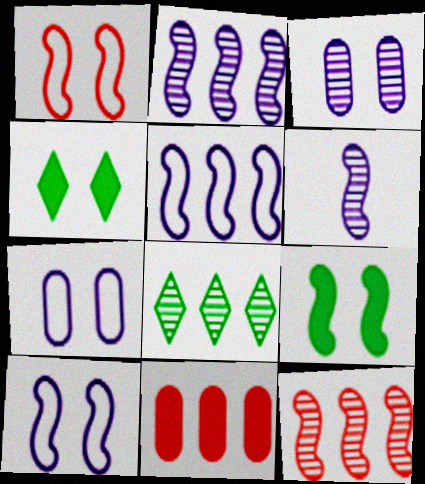[[1, 3, 4], 
[5, 8, 11]]